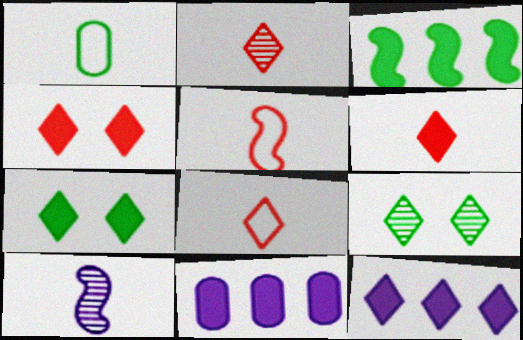[[1, 3, 9], 
[1, 6, 10], 
[2, 6, 8], 
[5, 9, 11], 
[6, 7, 12], 
[8, 9, 12]]